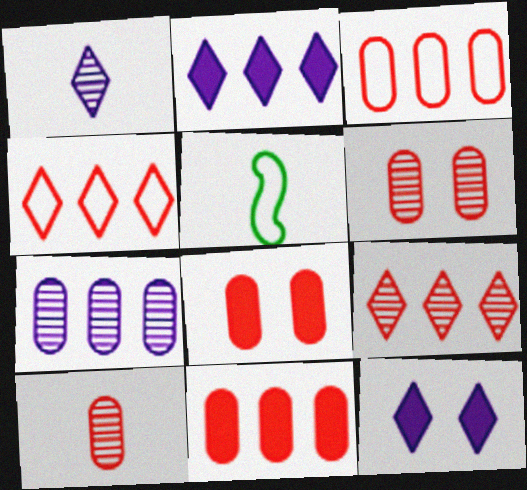[[2, 5, 6], 
[3, 8, 10]]